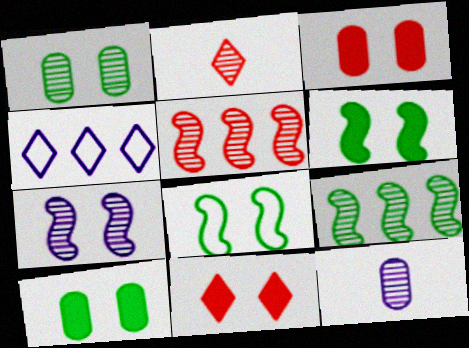[]